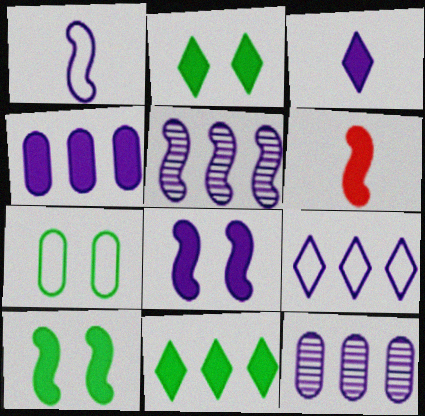[[1, 5, 8], 
[2, 4, 6], 
[3, 4, 8], 
[4, 5, 9]]